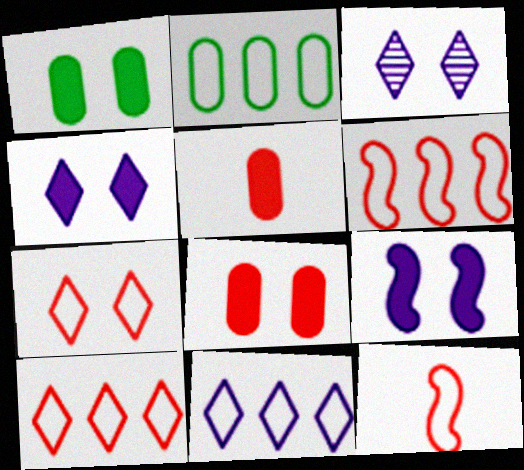[[2, 6, 11]]